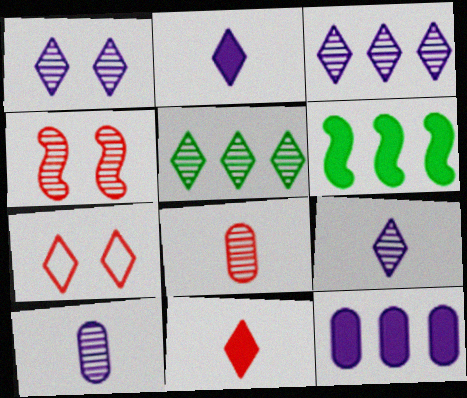[[1, 3, 9], 
[2, 5, 7], 
[4, 5, 10], 
[6, 7, 10]]